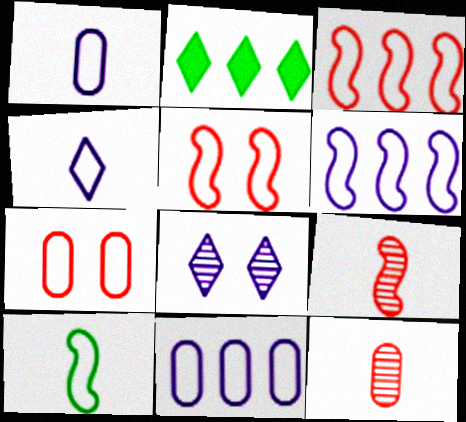[[5, 6, 10]]